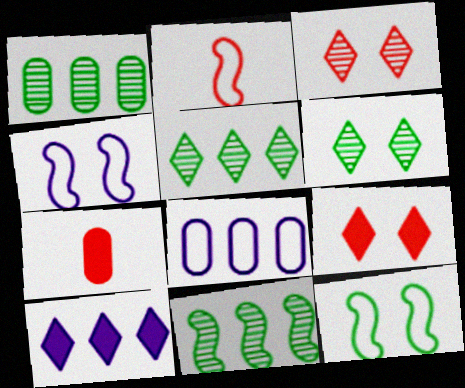[[1, 5, 11], 
[4, 5, 7]]